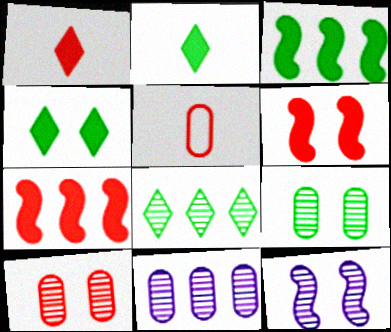[]